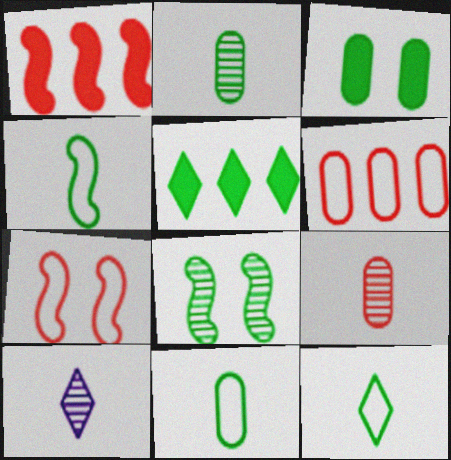[[4, 11, 12], 
[5, 8, 11]]